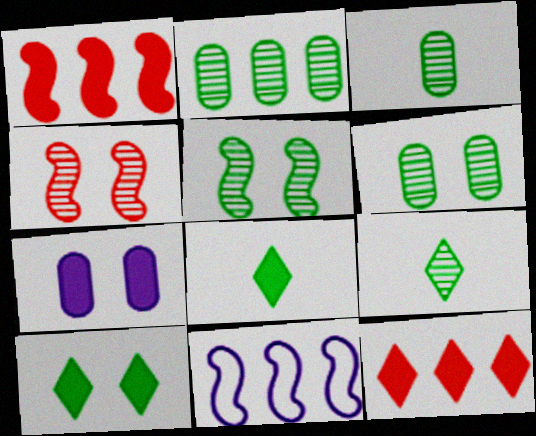[[1, 7, 8], 
[2, 3, 6], 
[2, 5, 9], 
[2, 11, 12]]